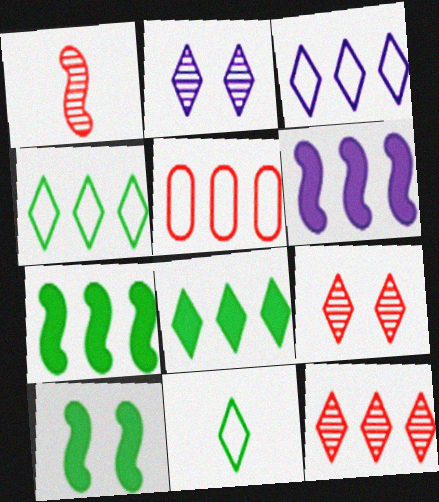[[3, 8, 12]]